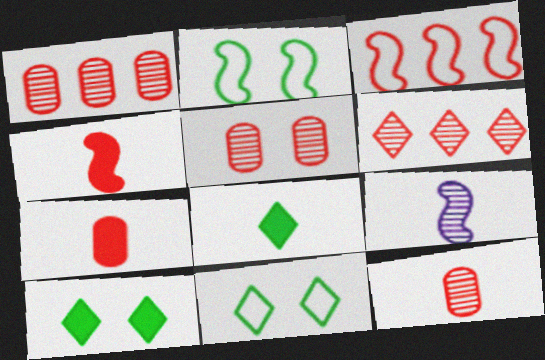[[1, 5, 12]]